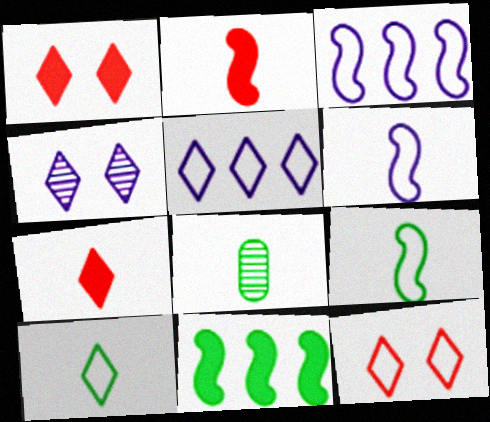[[1, 3, 8], 
[5, 10, 12], 
[6, 7, 8]]